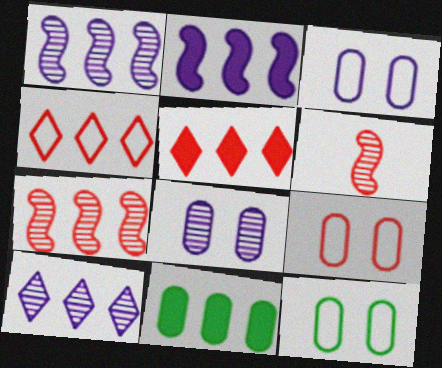[[1, 4, 11], 
[2, 5, 11], 
[3, 9, 12], 
[5, 6, 9]]